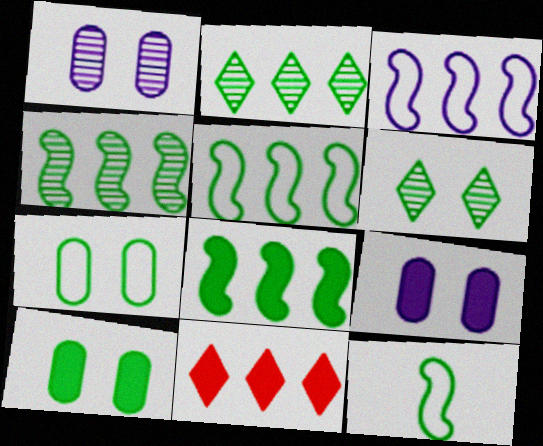[[1, 11, 12], 
[2, 10, 12], 
[4, 5, 8]]